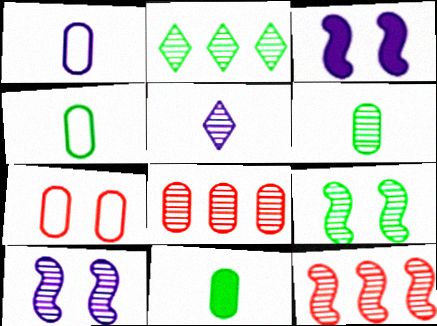[[2, 6, 9], 
[4, 6, 11], 
[5, 8, 9]]